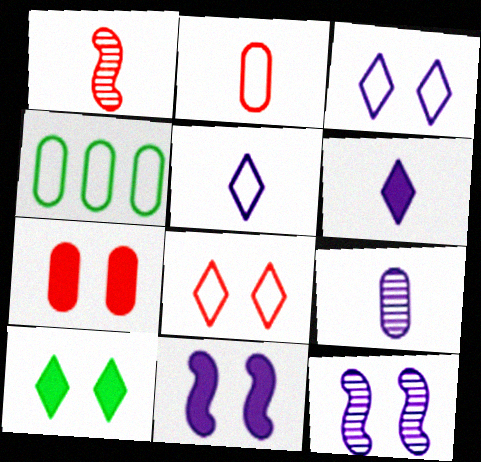[[4, 7, 9], 
[7, 10, 11]]